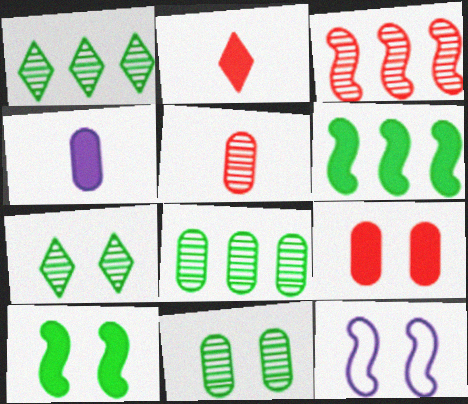[[2, 8, 12], 
[7, 9, 12]]